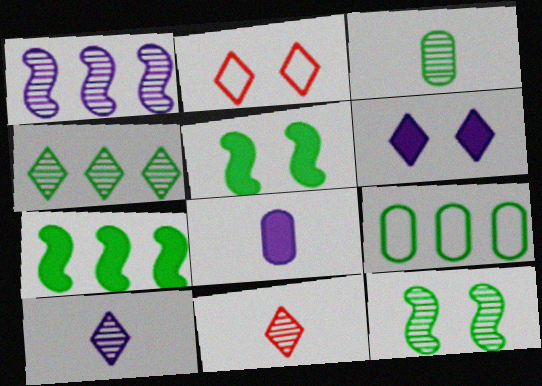[[3, 4, 12], 
[4, 7, 9]]